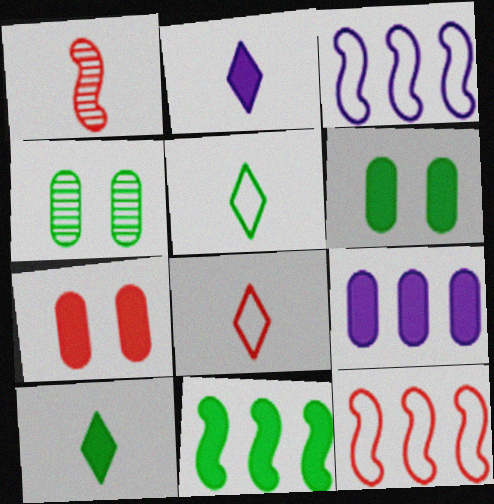[[2, 4, 12], 
[2, 7, 11], 
[4, 5, 11], 
[6, 10, 11]]